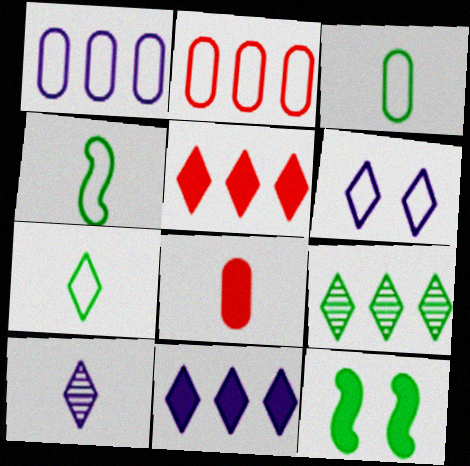[[2, 4, 6], 
[2, 10, 12], 
[3, 4, 7], 
[3, 9, 12], 
[4, 8, 10], 
[6, 10, 11], 
[8, 11, 12]]